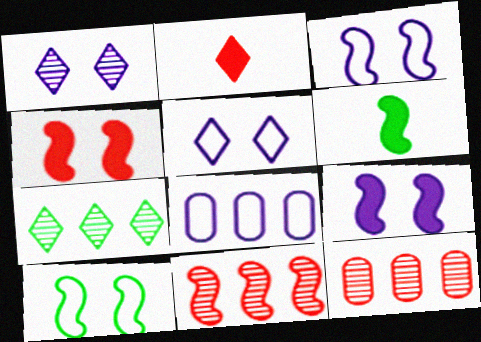[[2, 5, 7], 
[3, 6, 11], 
[5, 6, 12]]